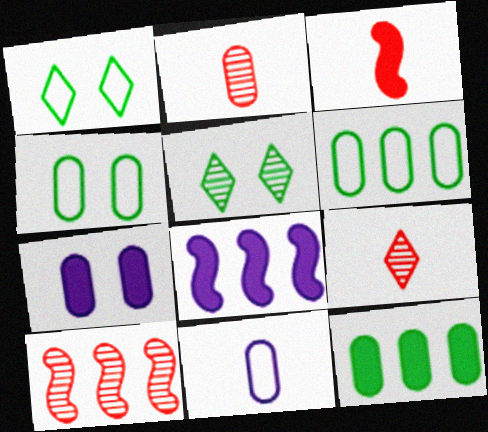[[1, 2, 8], 
[2, 6, 7], 
[4, 8, 9]]